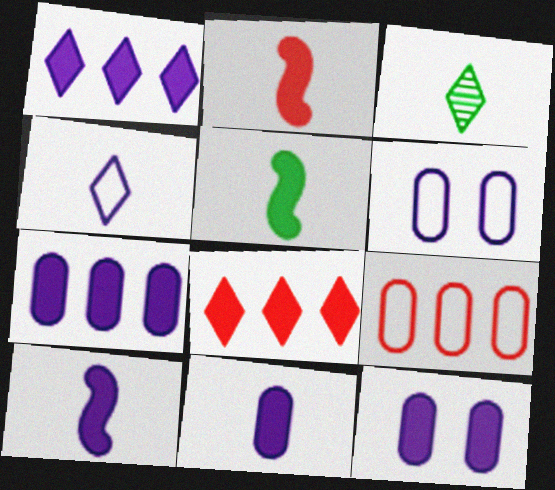[[1, 10, 12], 
[2, 5, 10], 
[5, 8, 12], 
[7, 11, 12]]